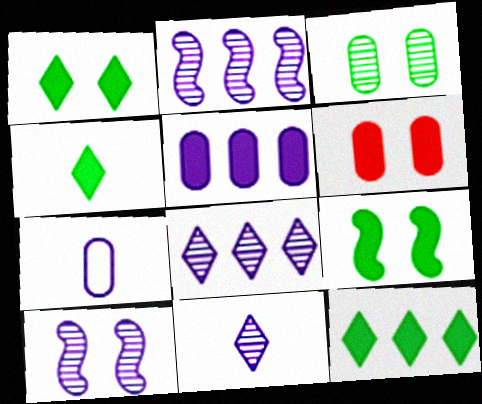[[1, 4, 12]]